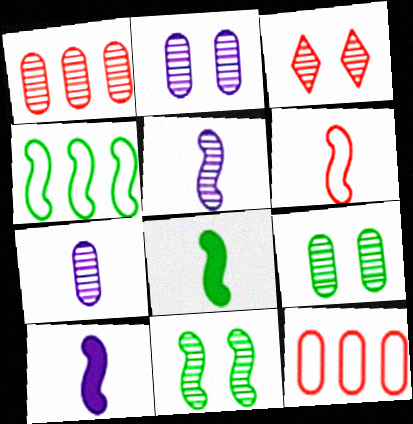[[1, 7, 9], 
[2, 3, 11], 
[4, 8, 11], 
[5, 6, 8]]